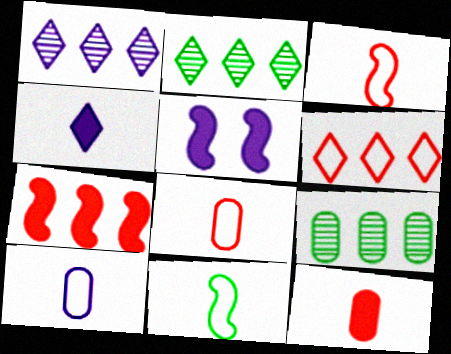[[1, 5, 10], 
[2, 5, 8]]